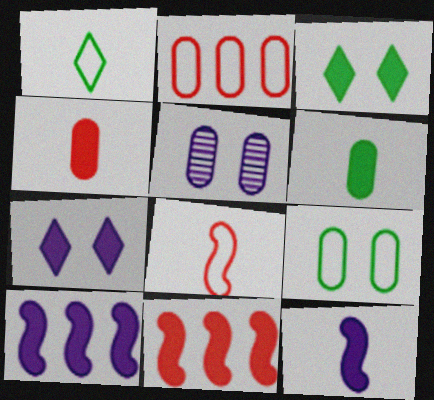[[1, 5, 11], 
[2, 5, 6], 
[3, 4, 10], 
[6, 7, 11]]